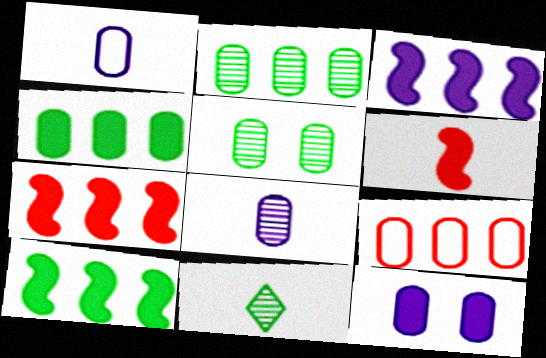[[1, 6, 11], 
[3, 7, 10]]